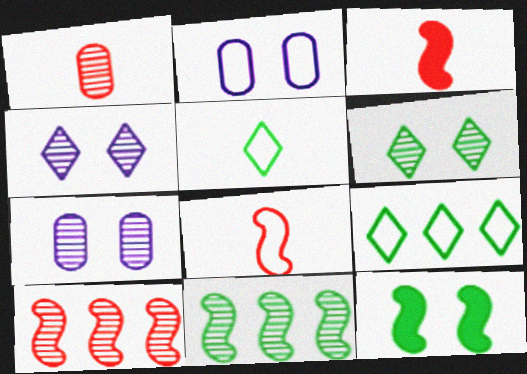[[1, 4, 11], 
[2, 8, 9], 
[3, 7, 9]]